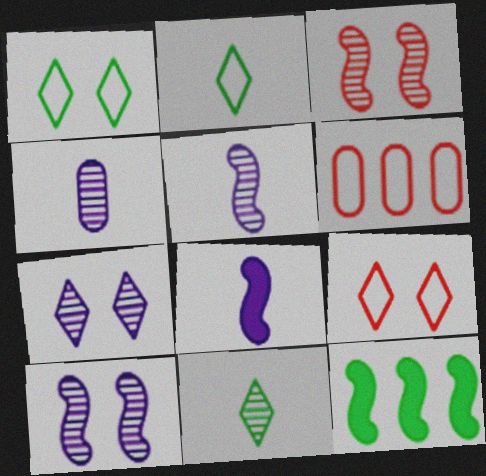[[4, 9, 12]]